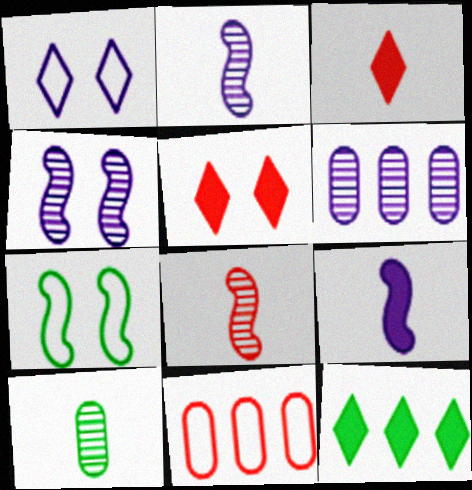[[1, 6, 9], 
[3, 6, 7], 
[5, 8, 11], 
[7, 10, 12]]